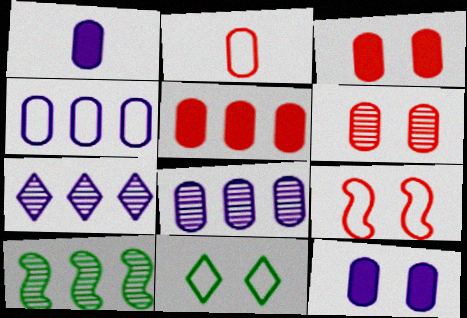[[2, 5, 6]]